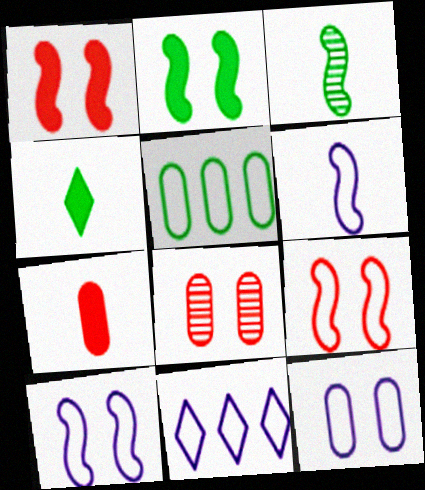[[6, 11, 12]]